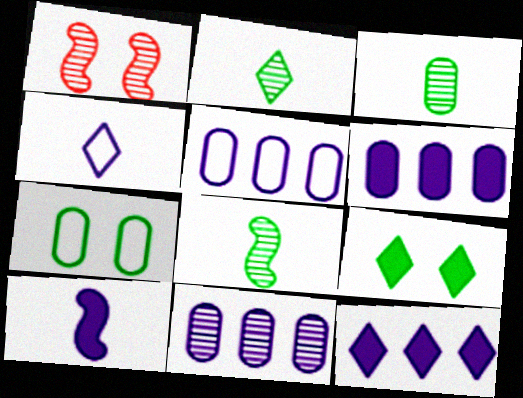[[1, 2, 11], 
[2, 3, 8], 
[5, 6, 11]]